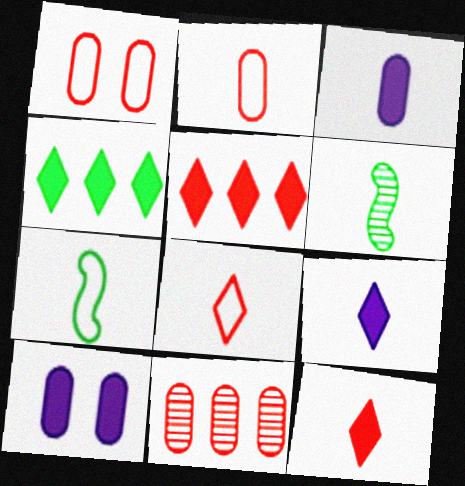[[2, 6, 9], 
[3, 6, 8]]